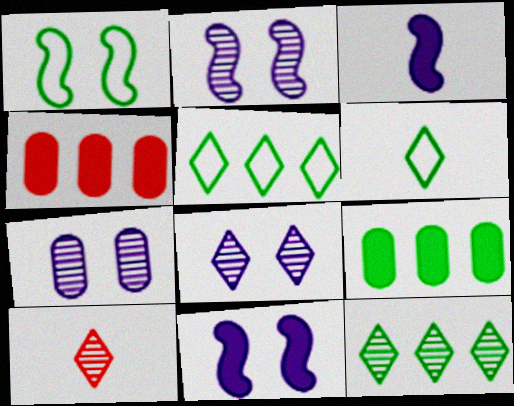[[2, 4, 6], 
[2, 7, 8], 
[8, 10, 12]]